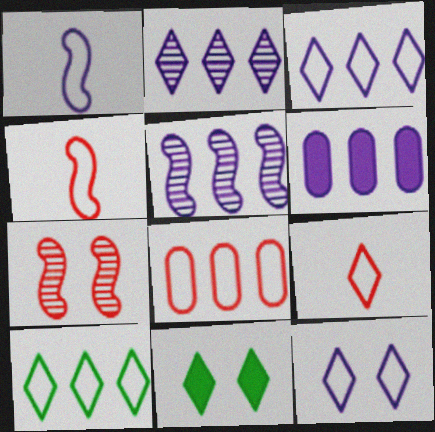[[2, 9, 11], 
[3, 5, 6], 
[9, 10, 12]]